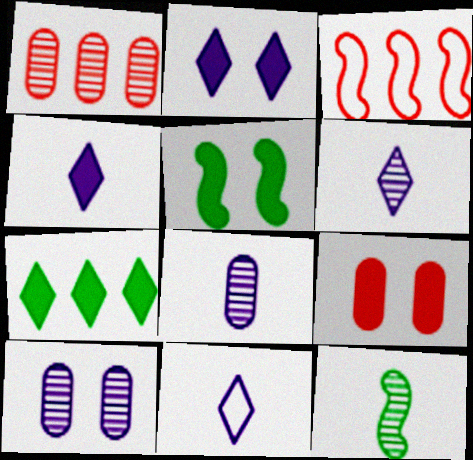[[1, 5, 11], 
[2, 5, 9], 
[4, 6, 11]]